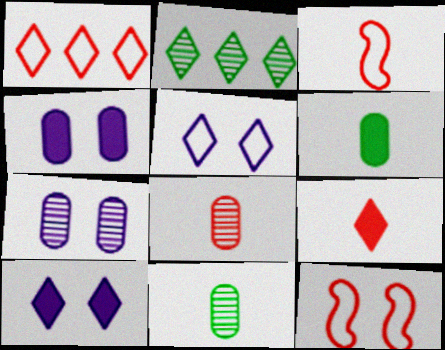[[2, 3, 4], 
[2, 5, 9], 
[3, 8, 9]]